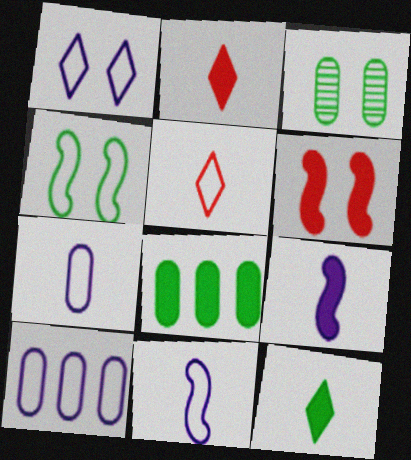[[1, 3, 6], 
[1, 10, 11], 
[4, 5, 10]]